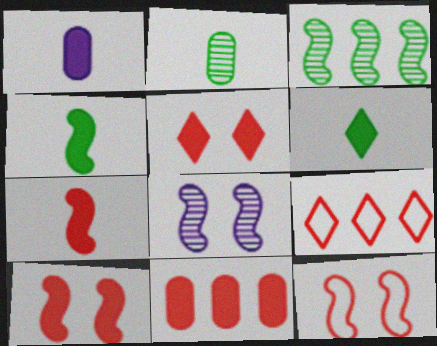[[1, 6, 7], 
[5, 7, 11]]